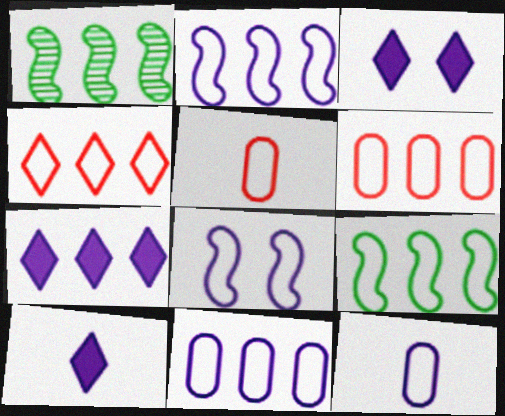[[1, 3, 5], 
[1, 6, 7], 
[3, 7, 10], 
[4, 9, 11]]